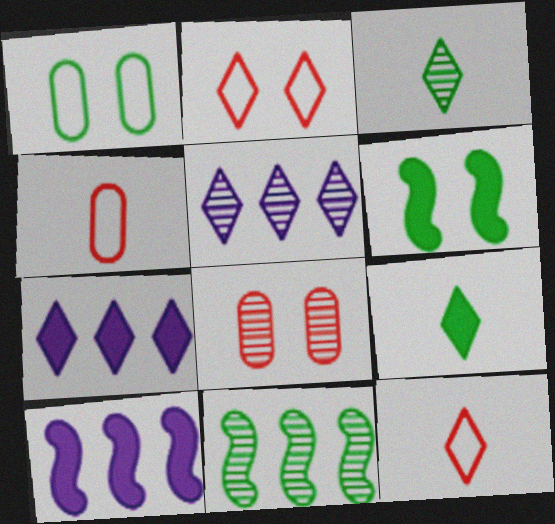[[1, 9, 11], 
[2, 3, 7], 
[2, 5, 9], 
[4, 5, 6]]